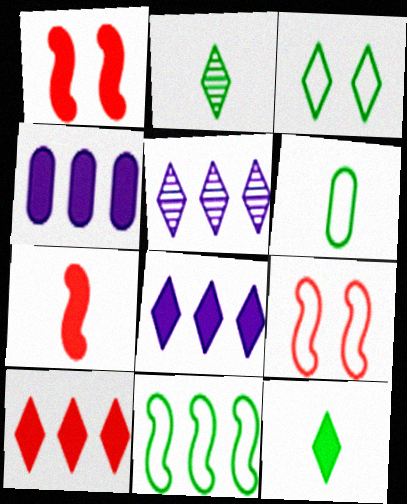[[1, 4, 12], 
[1, 5, 6], 
[2, 4, 9], 
[3, 6, 11]]